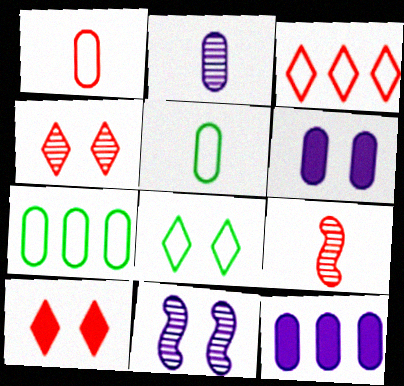[[8, 9, 12]]